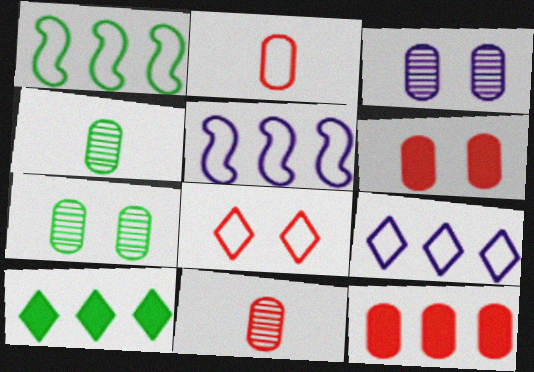[]